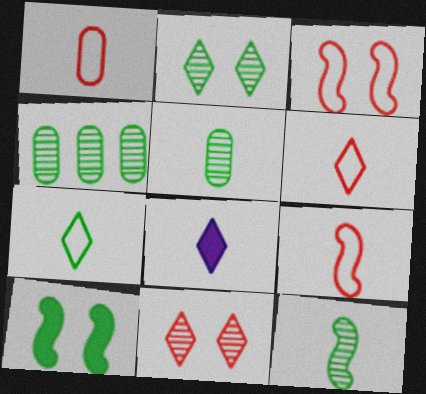[[1, 6, 9], 
[1, 8, 12], 
[2, 4, 12], 
[3, 4, 8], 
[4, 7, 10], 
[5, 8, 9]]